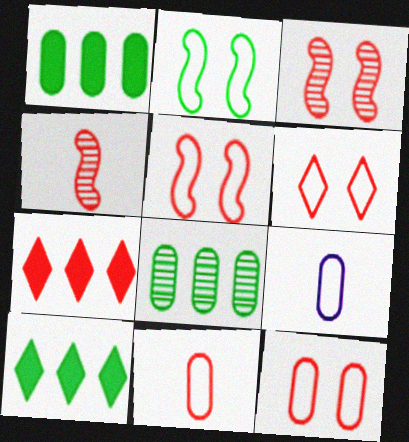[[3, 7, 11], 
[3, 9, 10], 
[4, 7, 12], 
[5, 6, 12]]